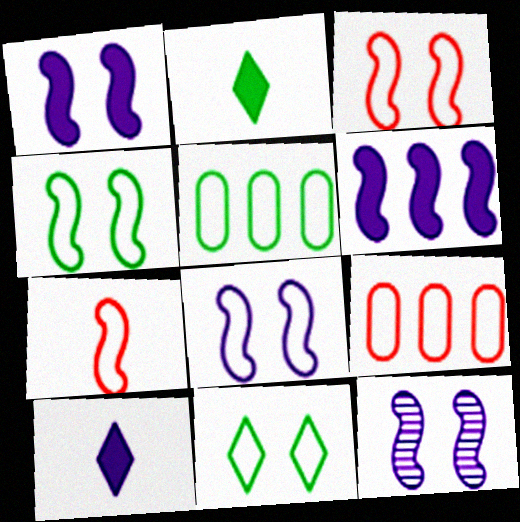[[1, 8, 12], 
[2, 9, 12], 
[3, 4, 8]]